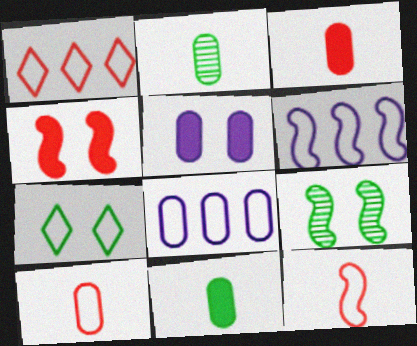[[6, 7, 10], 
[7, 8, 12]]